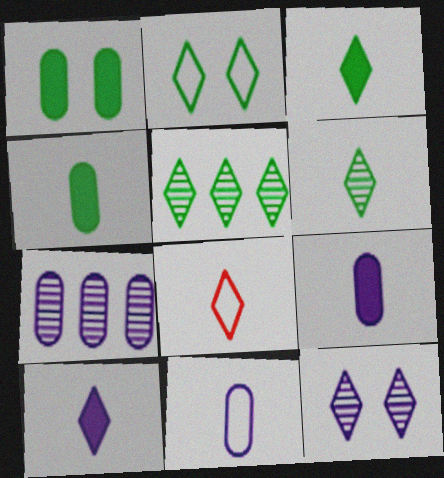[[2, 3, 5], 
[6, 8, 10]]